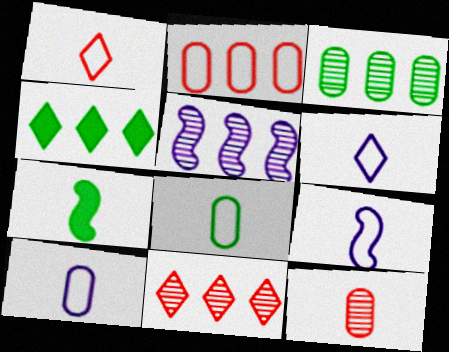[[1, 8, 9], 
[2, 4, 5], 
[3, 5, 11], 
[6, 7, 12], 
[6, 9, 10]]